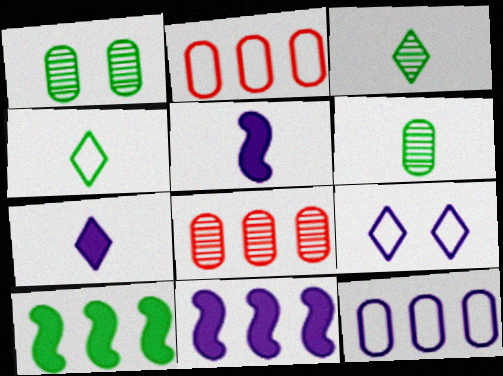[[1, 4, 10]]